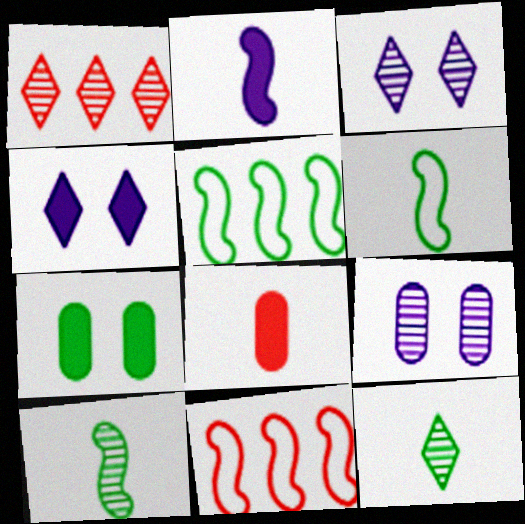[[1, 3, 12], 
[1, 9, 10], 
[3, 5, 8], 
[5, 7, 12]]